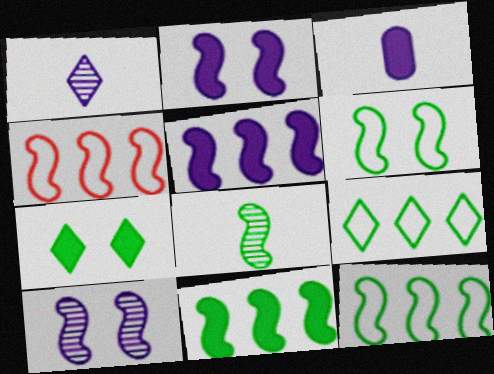[[2, 4, 8], 
[6, 8, 11]]